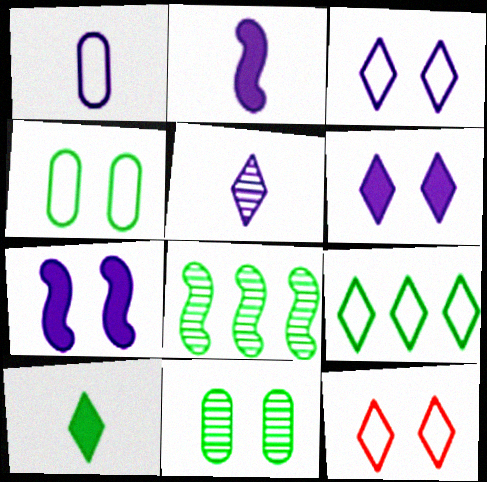[[1, 2, 5], 
[4, 8, 10], 
[7, 11, 12]]